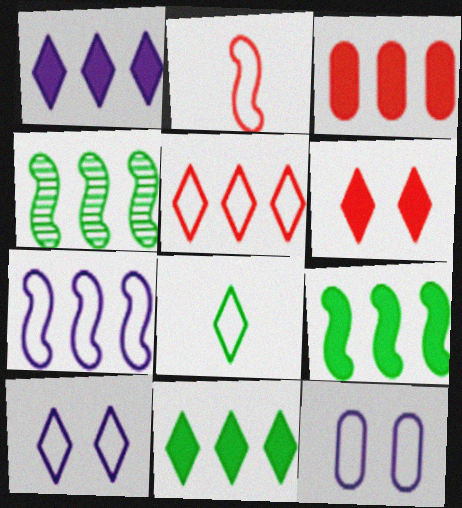[[1, 3, 9], 
[5, 8, 10]]